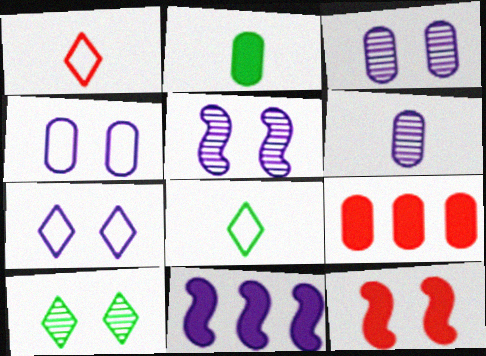[[4, 10, 12], 
[5, 8, 9], 
[6, 7, 11]]